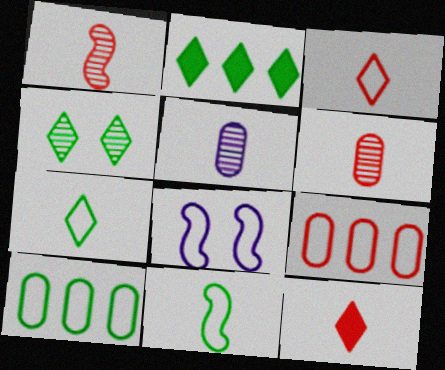[[2, 4, 7], 
[2, 6, 8], 
[3, 8, 10], 
[5, 11, 12], 
[7, 8, 9]]